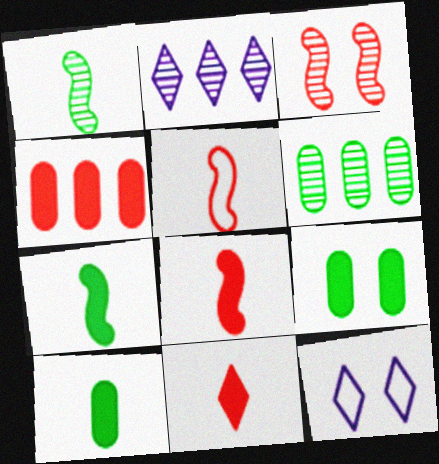[[1, 4, 12], 
[2, 5, 9], 
[3, 9, 12], 
[6, 8, 12]]